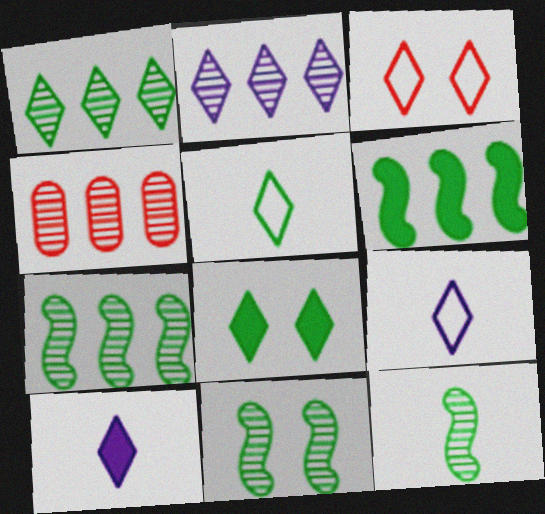[[1, 3, 10], 
[1, 5, 8], 
[2, 4, 7], 
[7, 11, 12]]